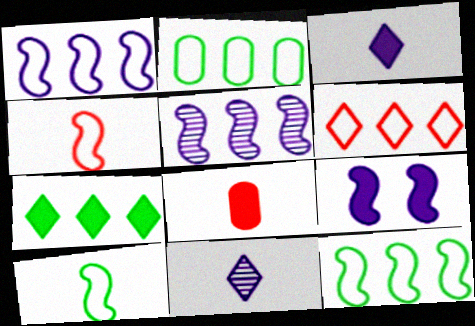[[1, 2, 6], 
[7, 8, 9], 
[8, 10, 11]]